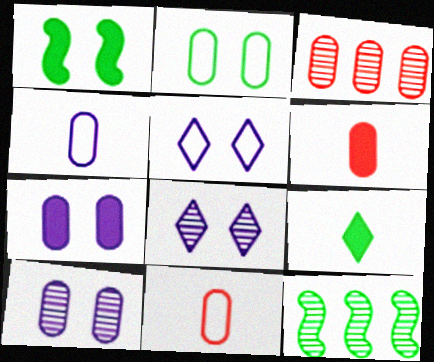[[2, 9, 12], 
[5, 6, 12]]